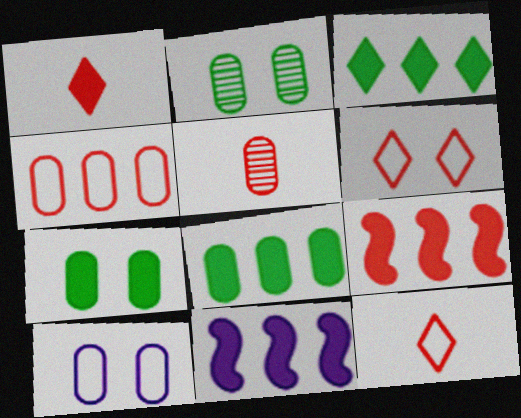[[1, 7, 11], 
[2, 11, 12], 
[5, 6, 9], 
[5, 8, 10]]